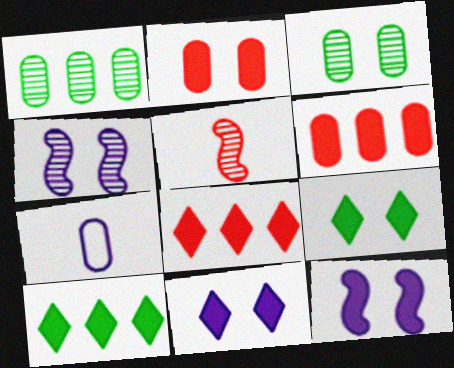[[1, 2, 7], 
[2, 9, 12], 
[3, 6, 7]]